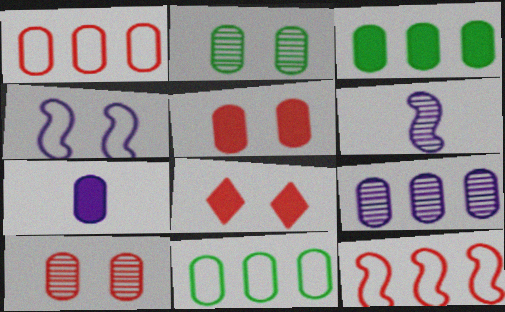[[1, 2, 7], 
[1, 3, 9], 
[2, 4, 8], 
[3, 5, 7], 
[6, 8, 11], 
[7, 10, 11]]